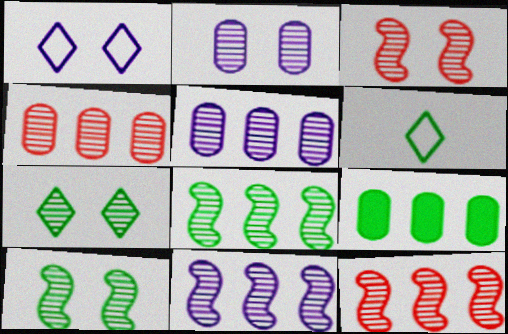[[2, 3, 7], 
[6, 9, 10], 
[8, 11, 12]]